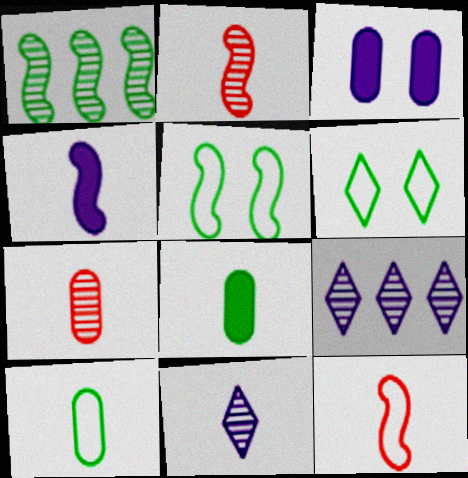[[1, 6, 8], 
[8, 11, 12]]